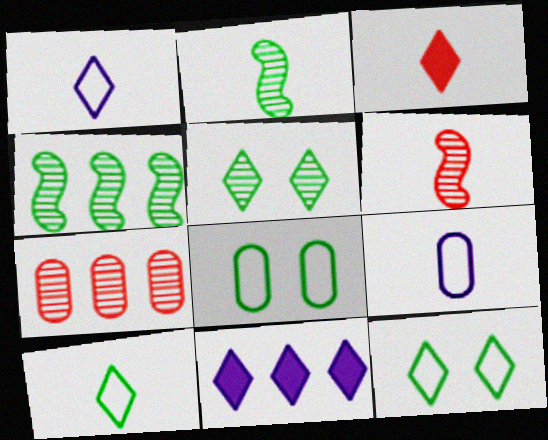[[2, 3, 9], 
[6, 8, 11]]